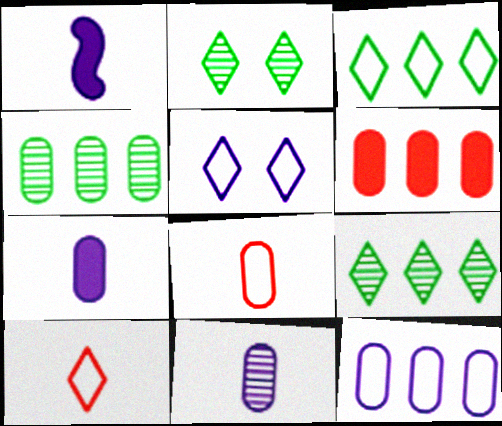[[3, 5, 10], 
[4, 6, 12]]